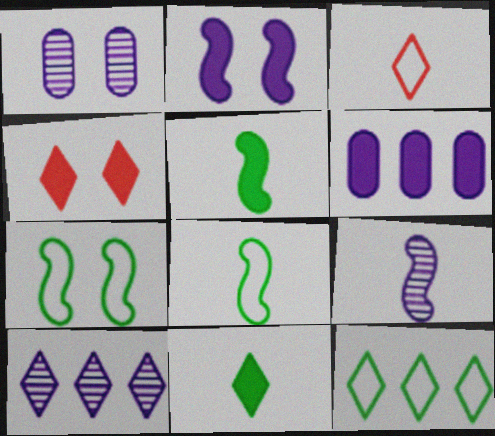[[1, 4, 7], 
[1, 9, 10], 
[4, 5, 6]]